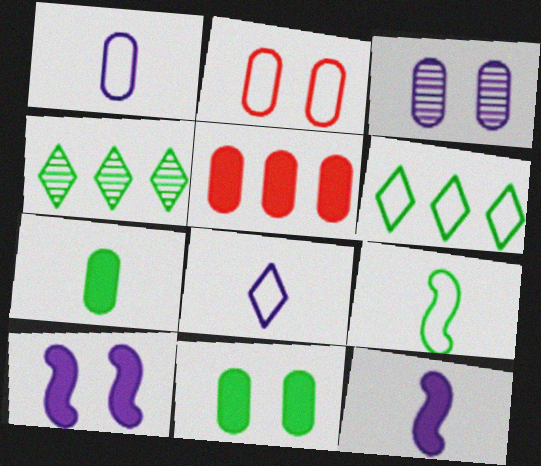[[2, 3, 11], 
[2, 4, 12], 
[4, 9, 11]]